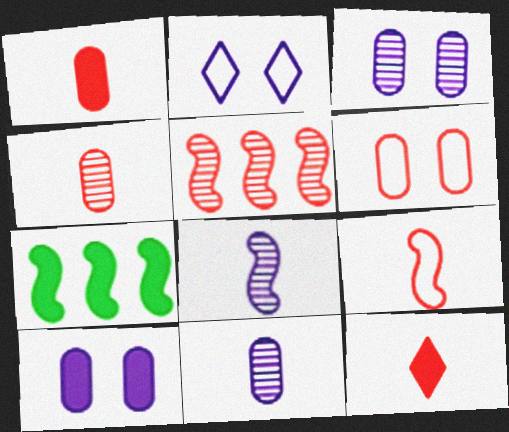[[2, 4, 7], 
[4, 9, 12], 
[5, 6, 12], 
[7, 10, 12]]